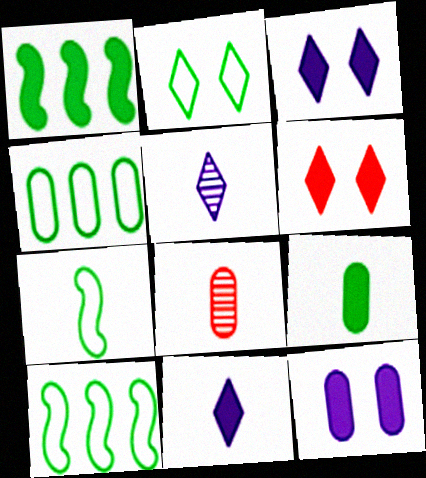[[2, 4, 7], 
[3, 8, 10], 
[4, 8, 12], 
[7, 8, 11]]